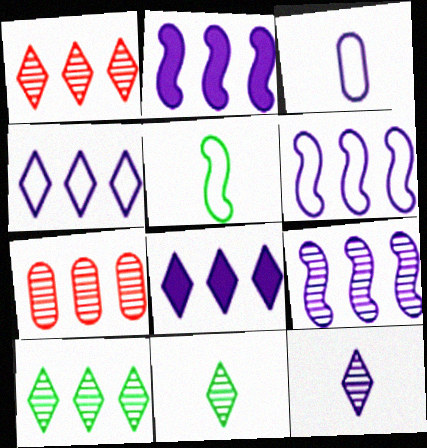[[2, 6, 9], 
[7, 9, 10]]